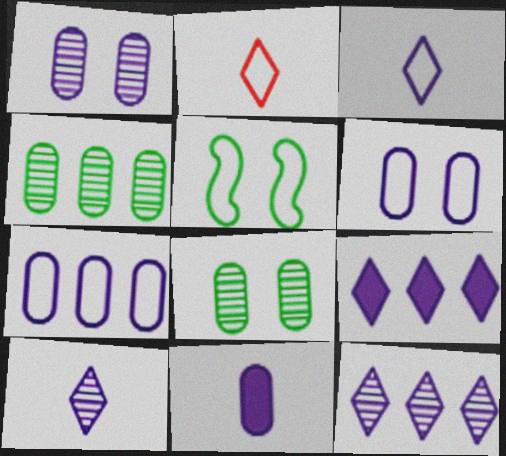[[1, 7, 11], 
[2, 5, 7]]